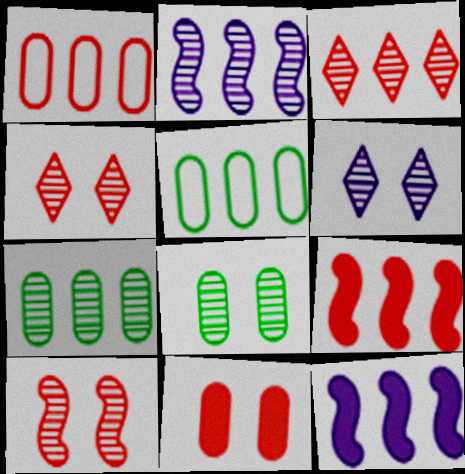[[1, 3, 9], 
[2, 3, 7], 
[3, 5, 12], 
[6, 8, 10]]